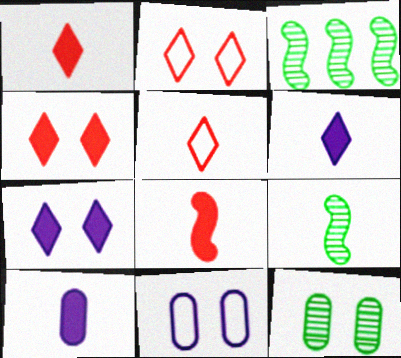[[1, 3, 11], 
[2, 3, 10], 
[5, 9, 10]]